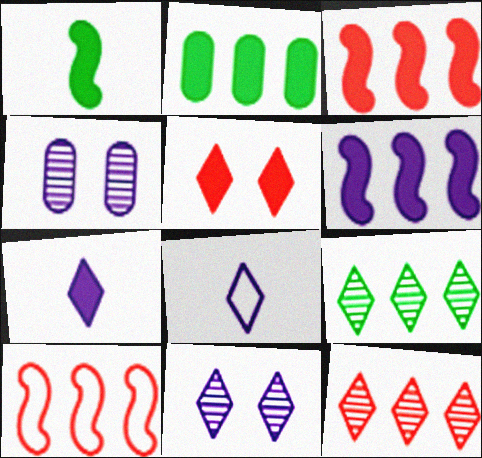[[4, 6, 8], 
[5, 8, 9]]